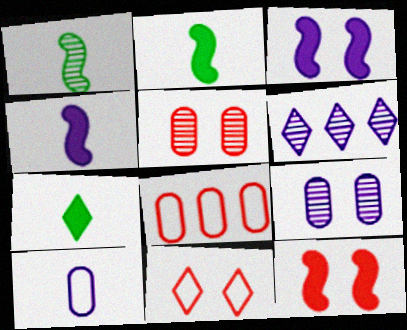[[1, 5, 6], 
[3, 6, 10], 
[5, 11, 12], 
[6, 7, 11]]